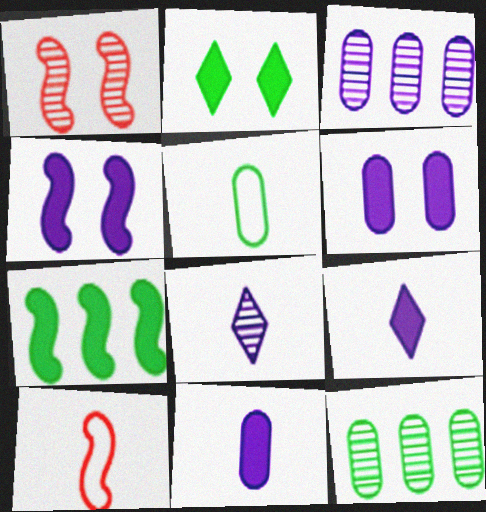[[1, 8, 12], 
[2, 3, 10]]